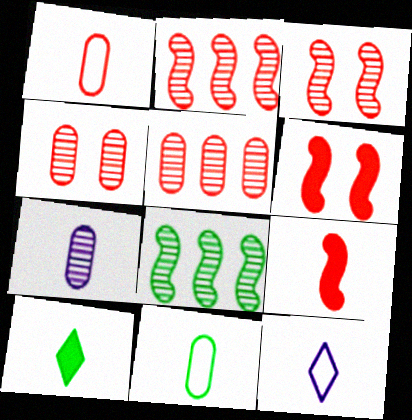[]